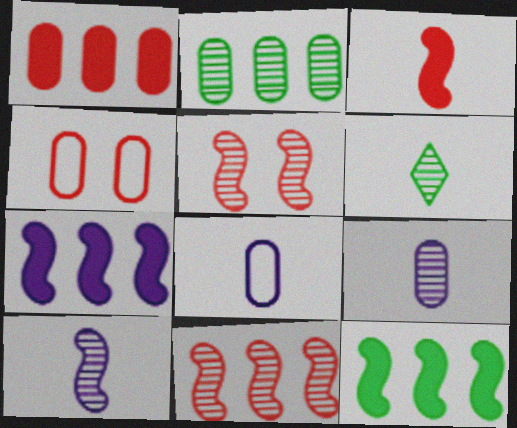[[3, 6, 8], 
[4, 6, 7]]